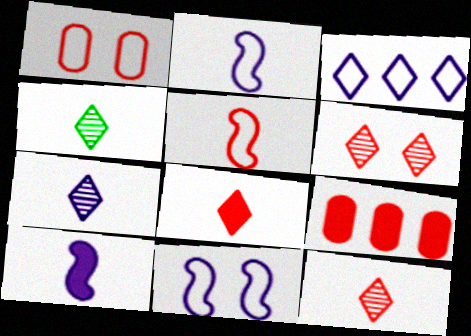[[4, 7, 12], 
[4, 9, 11], 
[5, 6, 9]]